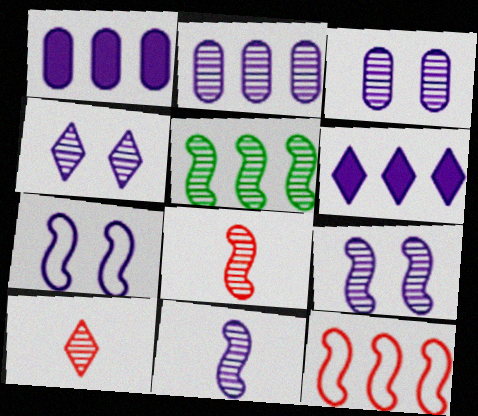[[2, 4, 11], 
[3, 4, 9], 
[3, 5, 10], 
[5, 8, 9]]